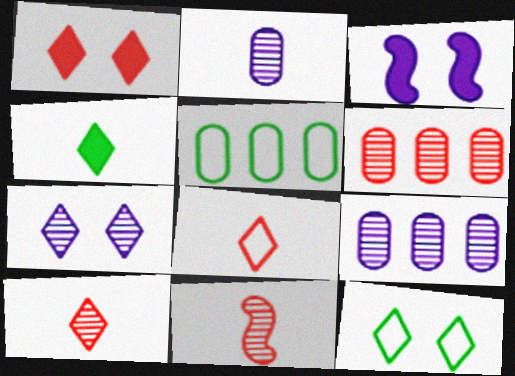[[1, 7, 12], 
[3, 5, 10]]